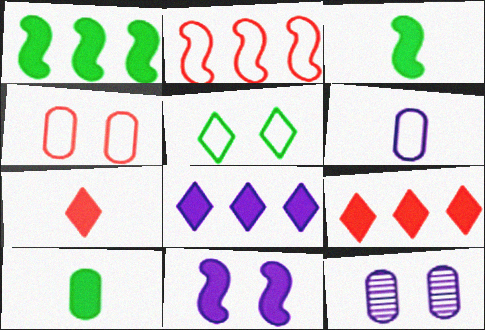[[2, 5, 6], 
[9, 10, 11]]